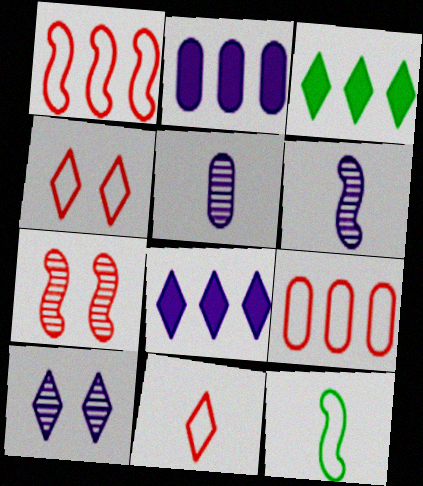[[3, 10, 11]]